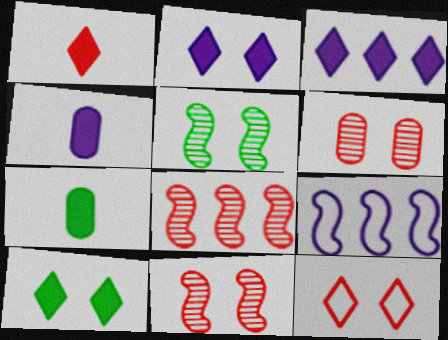[[1, 3, 10]]